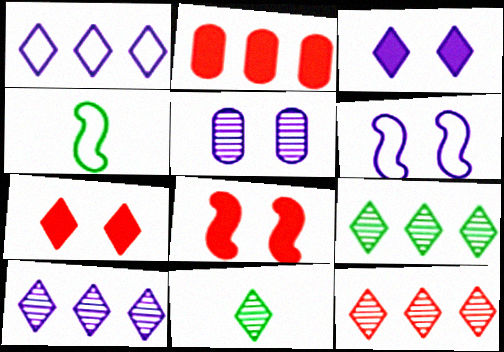[[1, 7, 11], 
[2, 6, 11], 
[3, 5, 6], 
[9, 10, 12]]